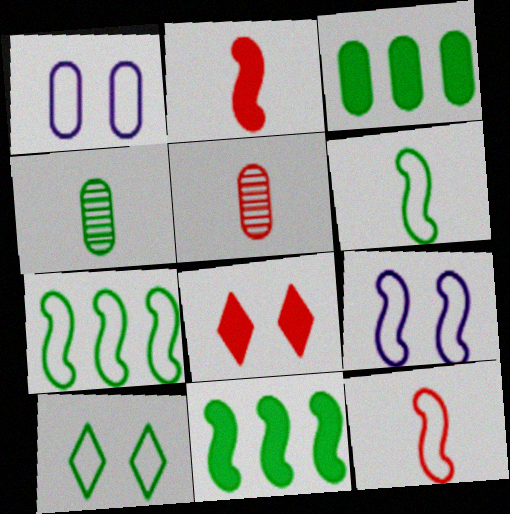[[1, 3, 5], 
[4, 10, 11], 
[7, 9, 12]]